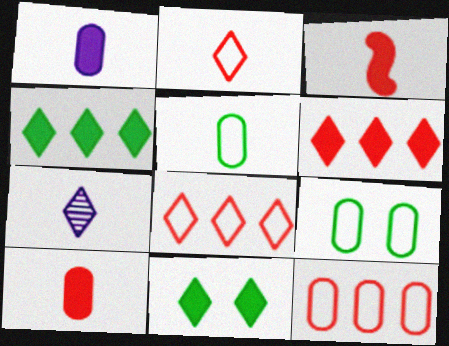[[3, 5, 7], 
[7, 8, 11]]